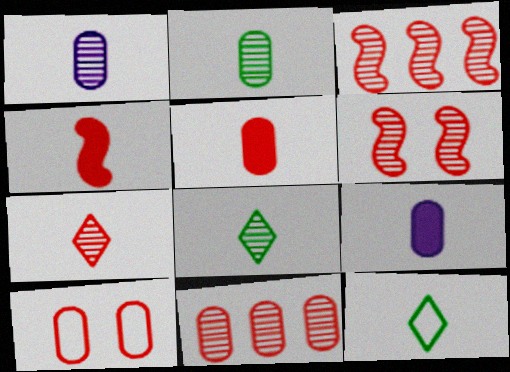[[1, 4, 12], 
[5, 10, 11], 
[6, 7, 11]]